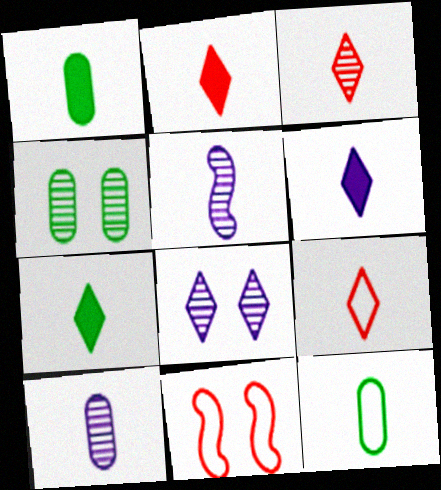[[1, 5, 9], 
[2, 3, 9], 
[2, 5, 12], 
[2, 6, 7]]